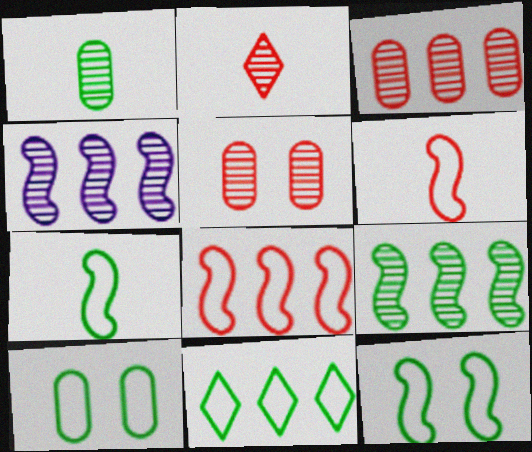[[7, 10, 11]]